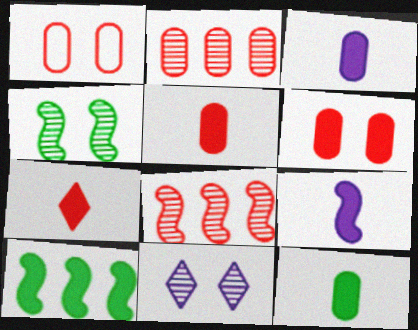[[1, 2, 5], 
[1, 7, 8], 
[3, 5, 12], 
[7, 9, 12]]